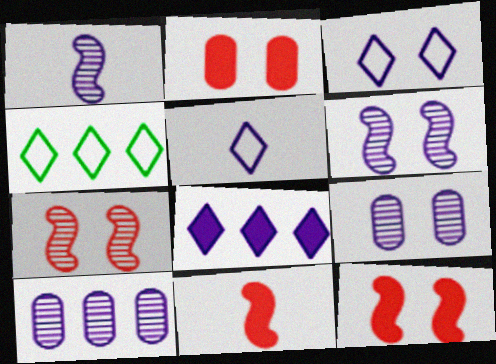[[1, 2, 4], 
[4, 9, 11]]